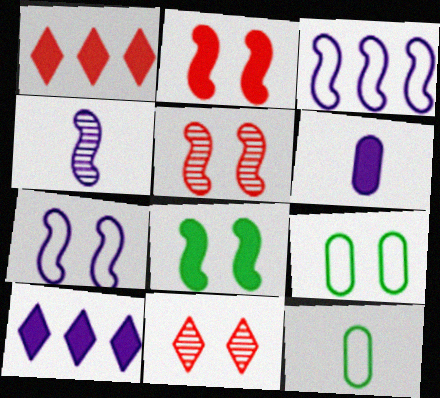[[1, 4, 9], 
[1, 6, 8], 
[5, 7, 8], 
[5, 10, 12]]